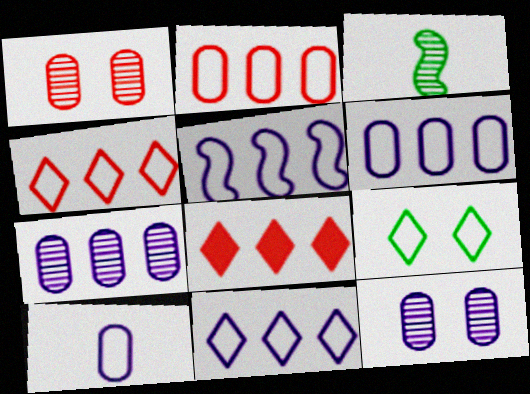[[5, 6, 11]]